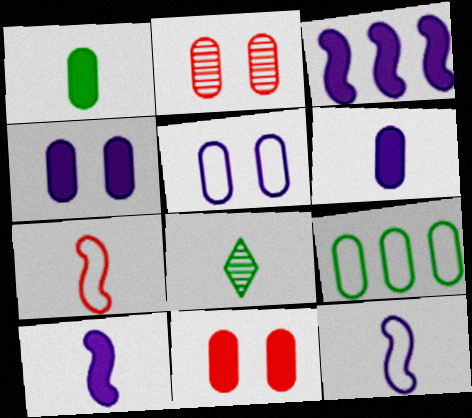[[2, 6, 9], 
[6, 7, 8]]